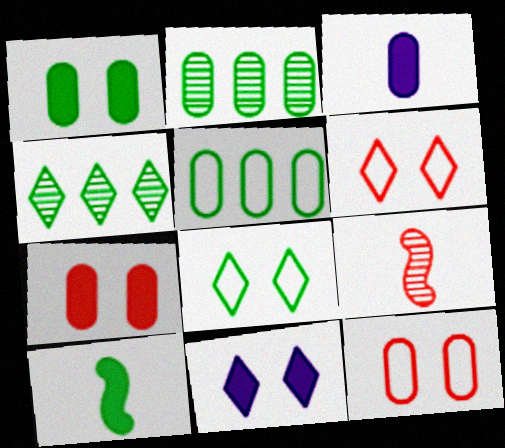[[2, 3, 12], 
[2, 8, 10], 
[5, 9, 11]]